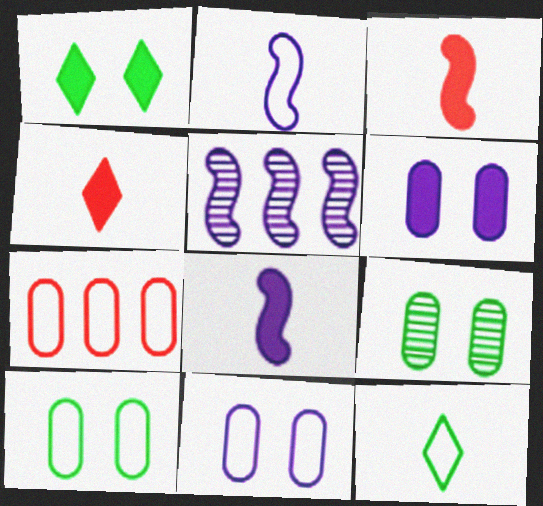[[4, 5, 10]]